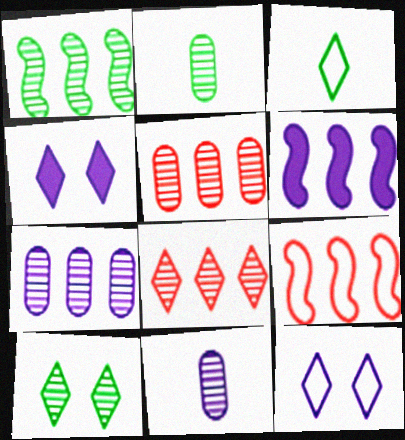[[1, 2, 10], 
[1, 6, 9], 
[1, 7, 8], 
[2, 4, 9], 
[3, 4, 8], 
[6, 11, 12]]